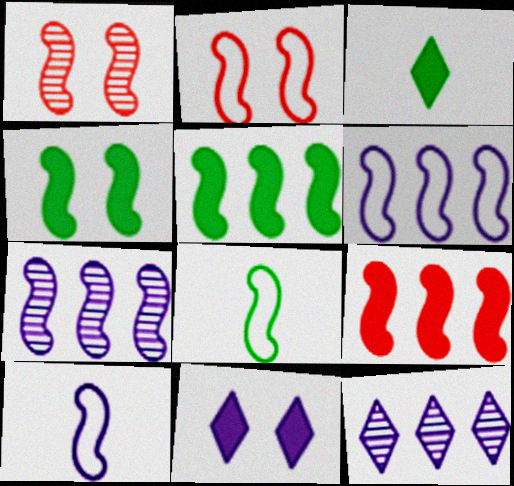[[1, 5, 10], 
[2, 6, 8]]